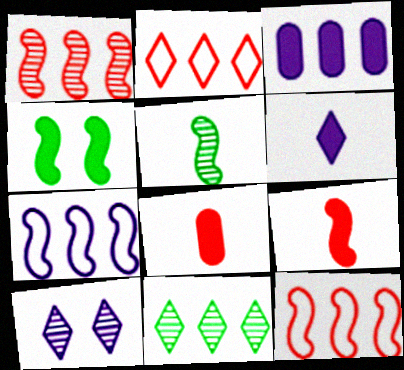[[3, 11, 12]]